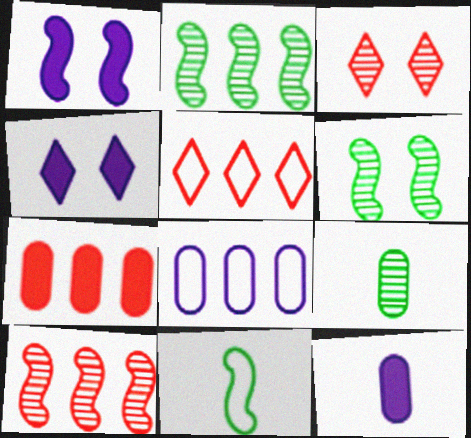[[1, 5, 9], 
[1, 10, 11], 
[5, 6, 12], 
[5, 7, 10]]